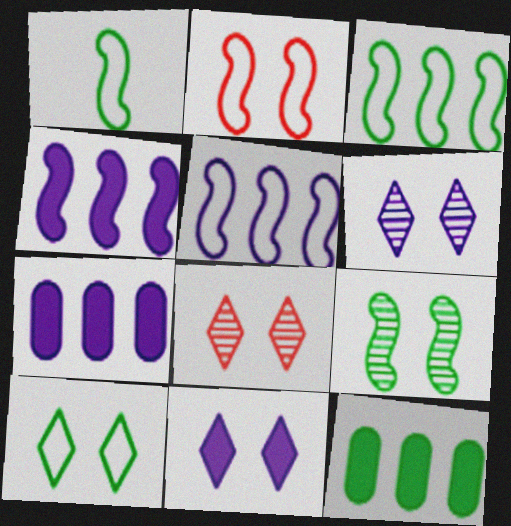[[1, 2, 5], 
[1, 7, 8], 
[8, 10, 11]]